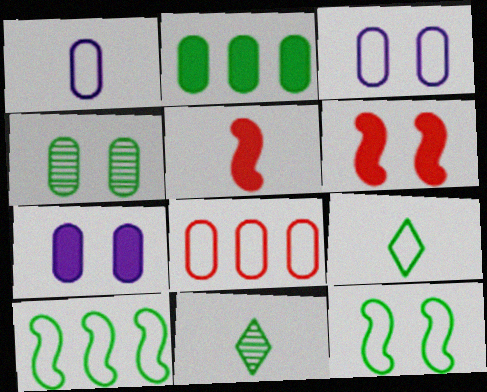[[1, 5, 11], 
[2, 11, 12]]